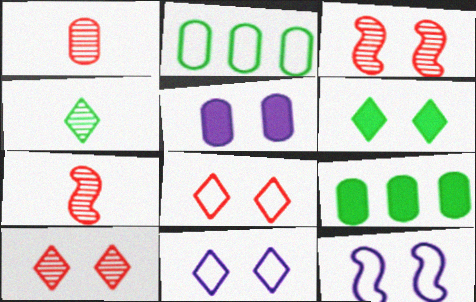[[1, 2, 5], 
[6, 10, 11], 
[7, 9, 11]]